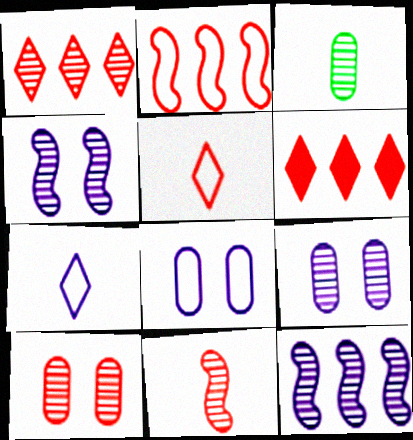[[1, 3, 4], 
[1, 10, 11]]